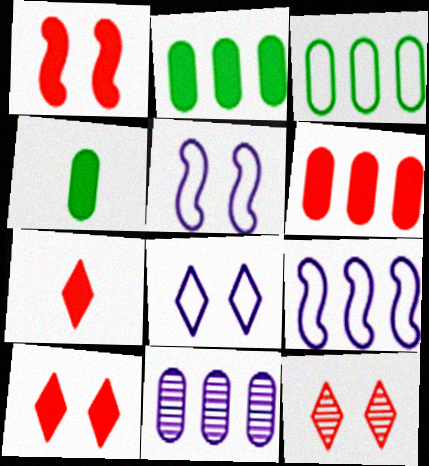[[1, 6, 7], 
[3, 6, 11], 
[4, 9, 12]]